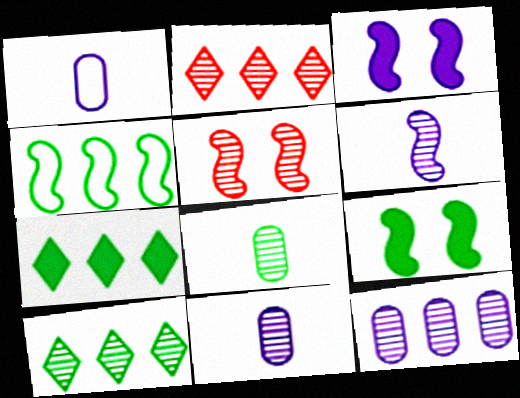[[1, 2, 9], 
[1, 5, 7], 
[5, 10, 11]]